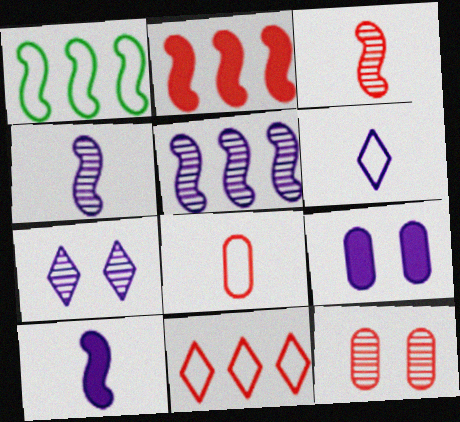[[1, 2, 5], 
[5, 6, 9]]